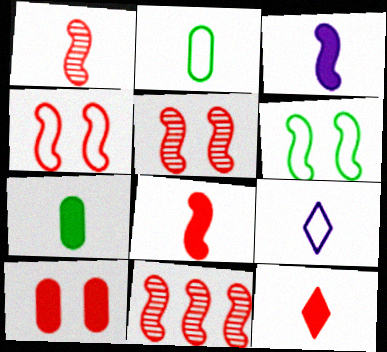[[1, 5, 11], 
[1, 7, 9], 
[3, 6, 11], 
[3, 7, 12], 
[4, 8, 11]]